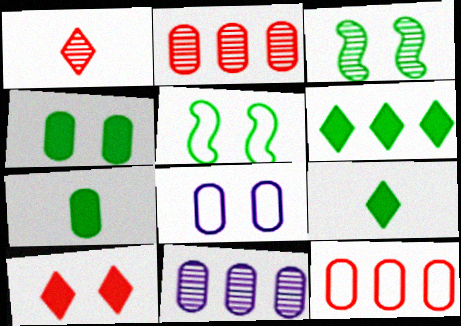[[1, 3, 11], 
[2, 7, 8], 
[3, 8, 10]]